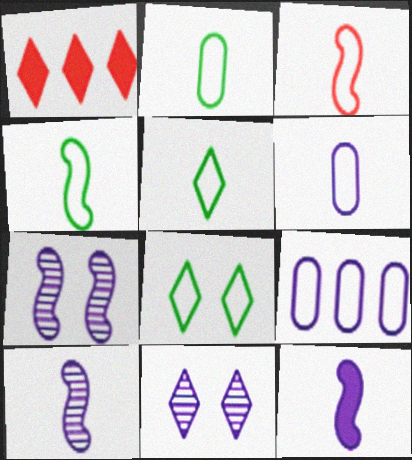[[1, 2, 7], 
[1, 5, 11], 
[2, 4, 5], 
[3, 5, 6], 
[3, 8, 9], 
[9, 11, 12]]